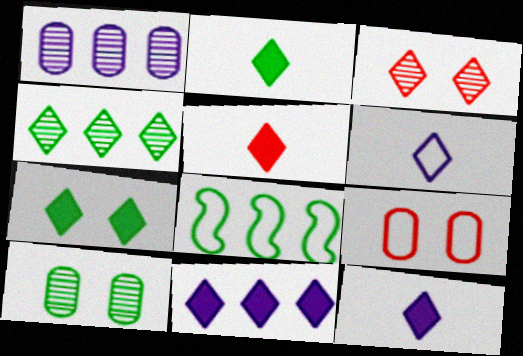[[2, 5, 12], 
[2, 8, 10], 
[5, 7, 11], 
[6, 8, 9]]